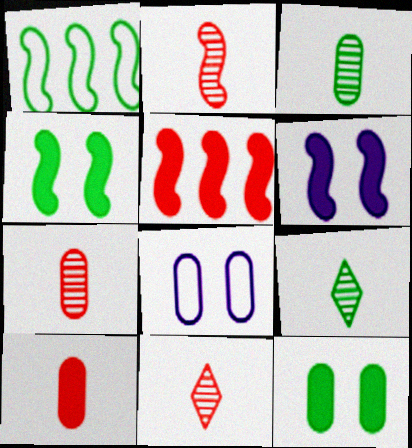[[1, 2, 6], 
[1, 9, 12], 
[2, 7, 11], 
[5, 8, 9]]